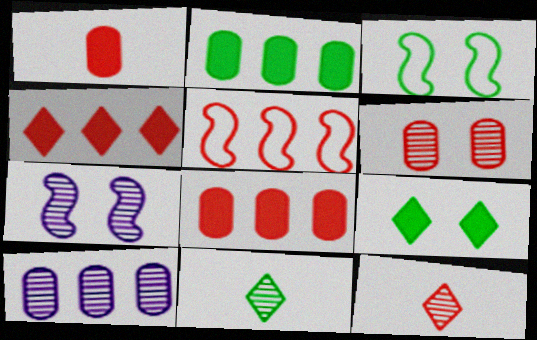[[2, 3, 11]]